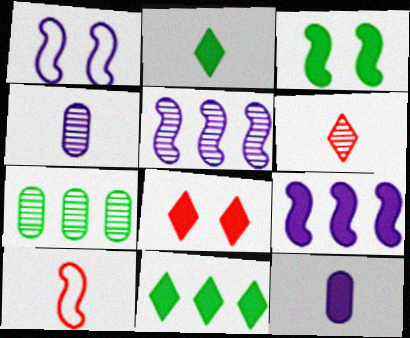[[2, 4, 10], 
[3, 5, 10]]